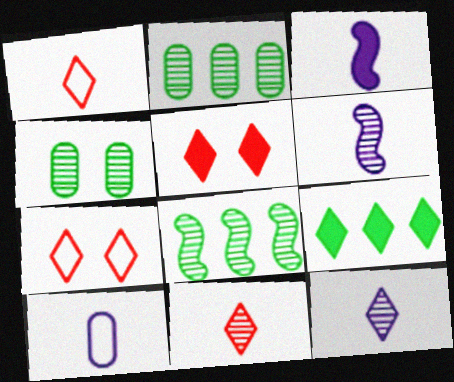[[2, 3, 7], 
[3, 10, 12], 
[5, 8, 10], 
[7, 9, 12]]